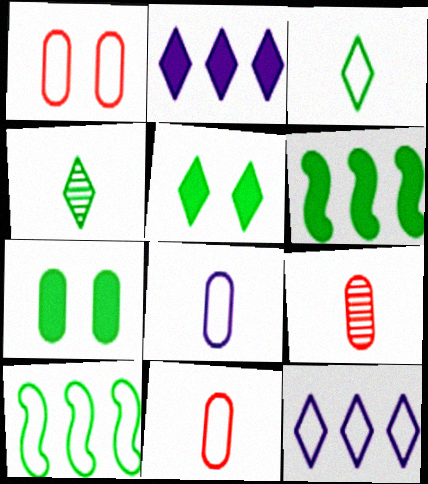[[4, 7, 10]]